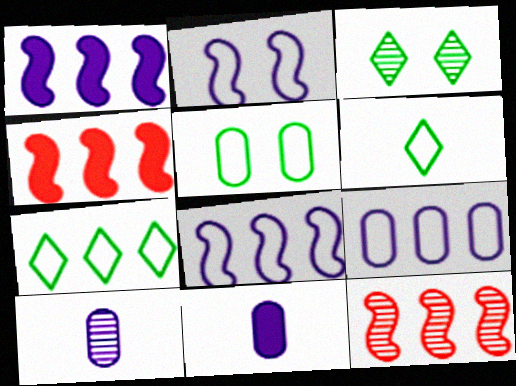[[3, 10, 12]]